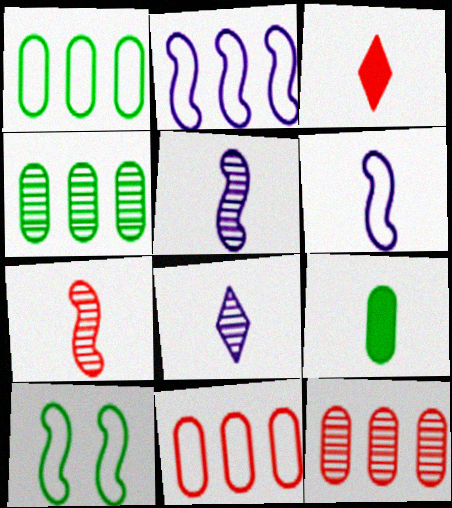[]